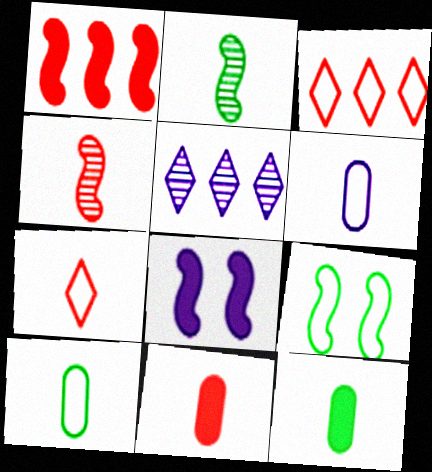[[3, 6, 9], 
[4, 7, 11], 
[5, 6, 8], 
[5, 9, 11]]